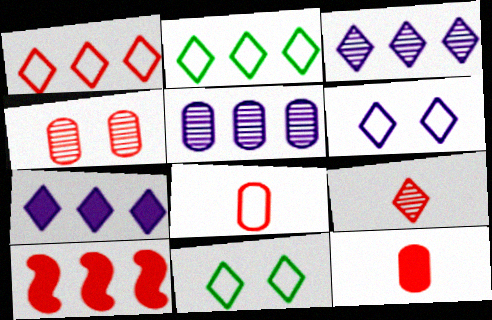[[2, 5, 10], 
[7, 9, 11]]